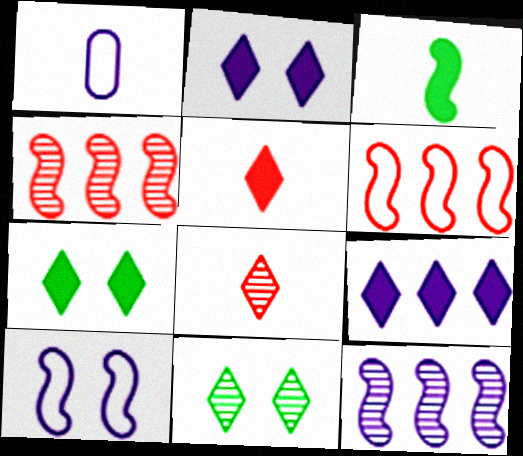[[1, 2, 12], 
[1, 3, 8], 
[1, 4, 7], 
[3, 4, 10], 
[5, 7, 9]]